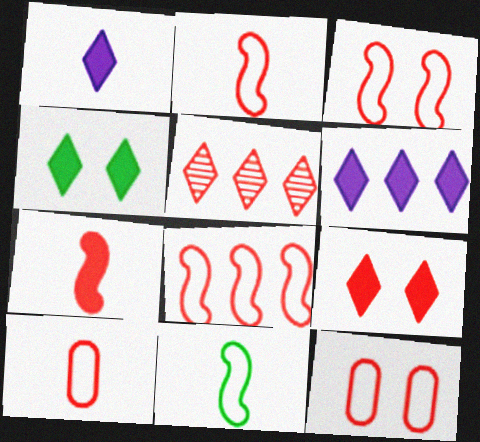[[2, 3, 8], 
[5, 7, 12]]